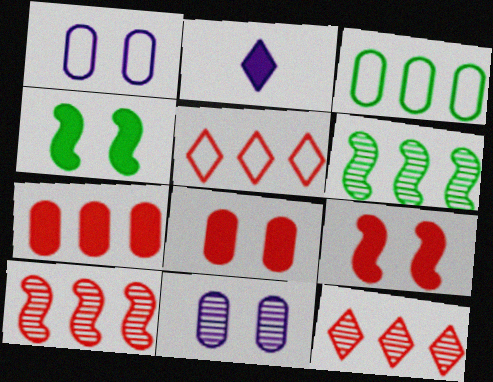[[2, 4, 7], 
[5, 7, 10]]